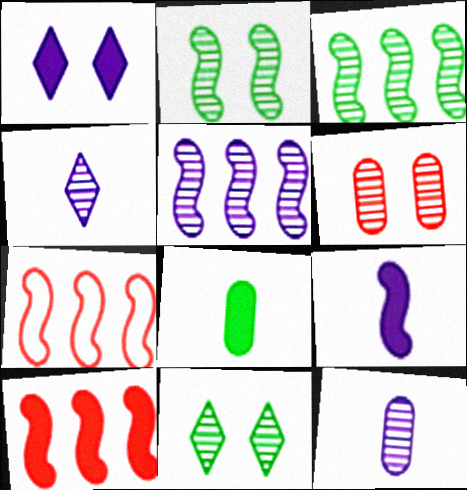[[1, 8, 10], 
[2, 7, 9], 
[3, 4, 6]]